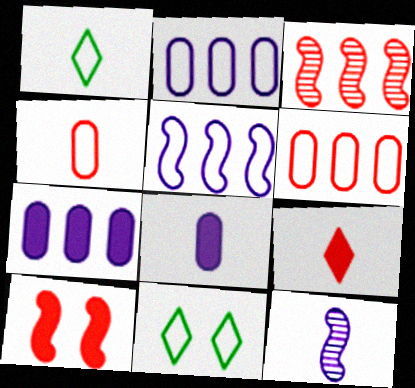[[3, 8, 11], 
[4, 5, 11]]